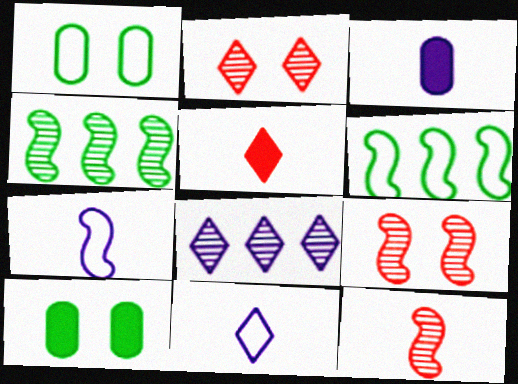[[2, 3, 6]]